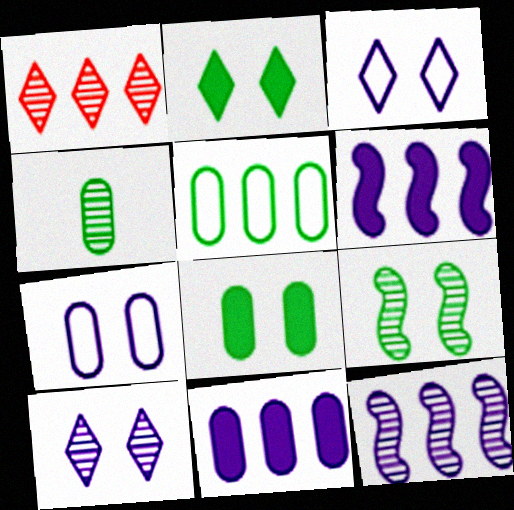[[1, 5, 6], 
[4, 5, 8]]